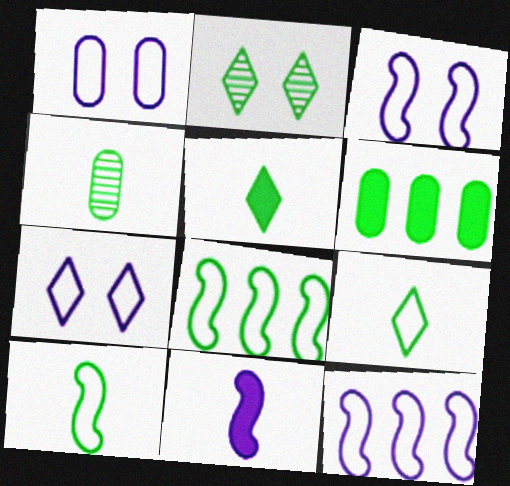[[1, 3, 7], 
[2, 6, 10], 
[4, 5, 10]]